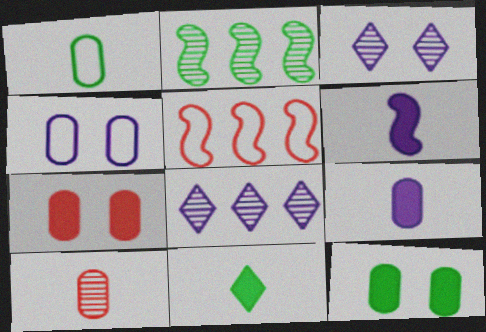[[1, 9, 10], 
[2, 3, 10], 
[4, 6, 8]]